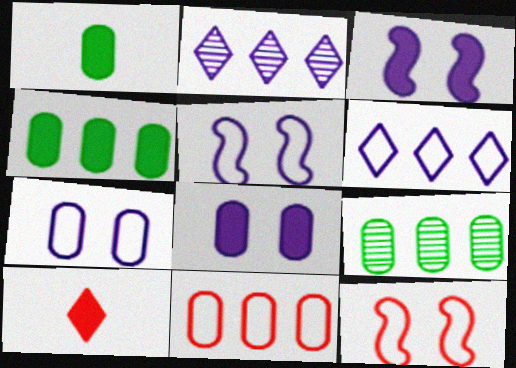[[1, 2, 12], 
[3, 4, 10], 
[5, 9, 10]]